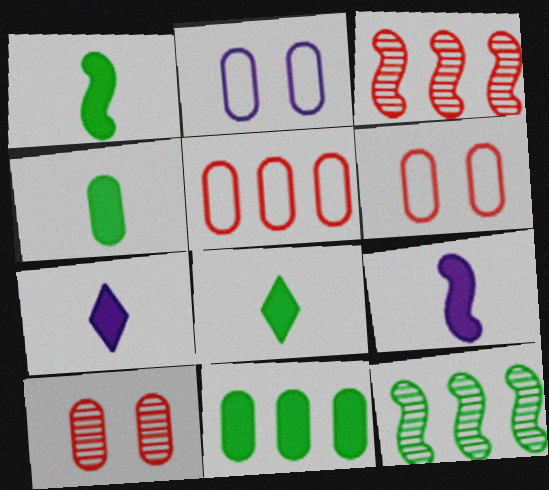[[1, 4, 8], 
[2, 3, 8], 
[6, 7, 12]]